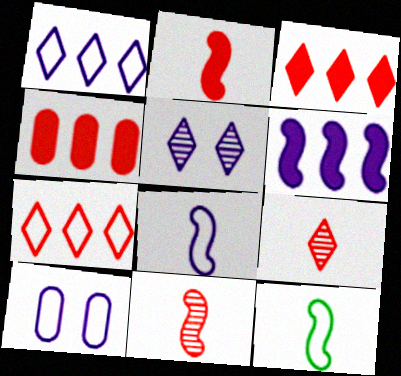[[1, 8, 10], 
[4, 5, 12], 
[7, 10, 12]]